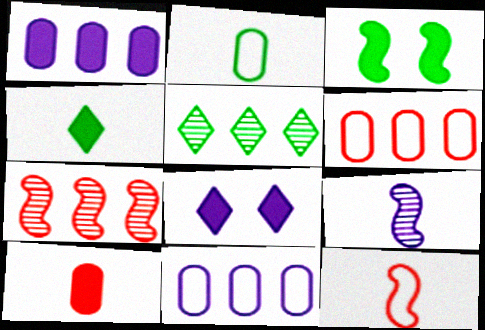[[2, 3, 5], 
[2, 7, 8], 
[8, 9, 11]]